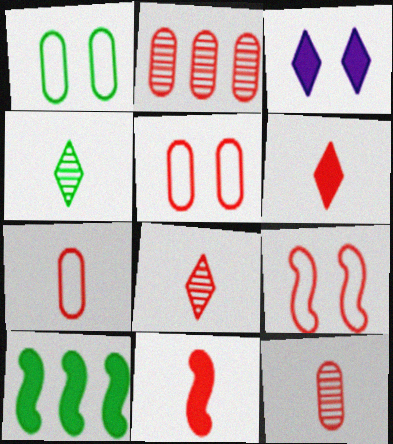[[1, 4, 10], 
[2, 6, 9], 
[7, 8, 11]]